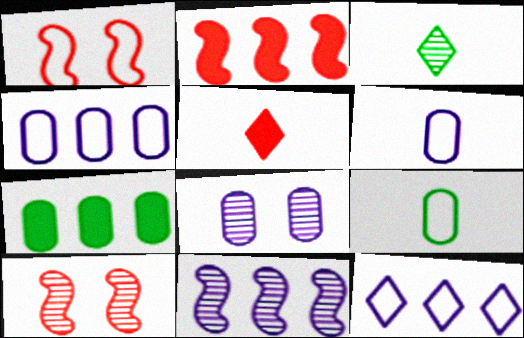[[1, 9, 12]]